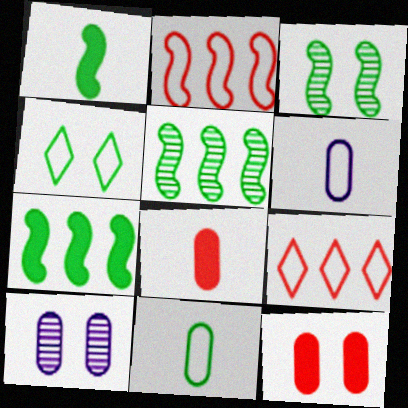[[1, 9, 10], 
[2, 4, 6]]